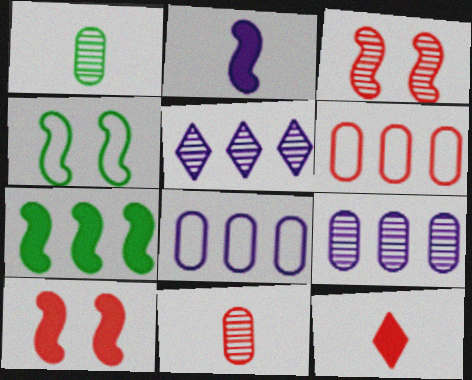[[1, 3, 5], 
[2, 7, 10], 
[3, 6, 12], 
[4, 9, 12], 
[5, 6, 7]]